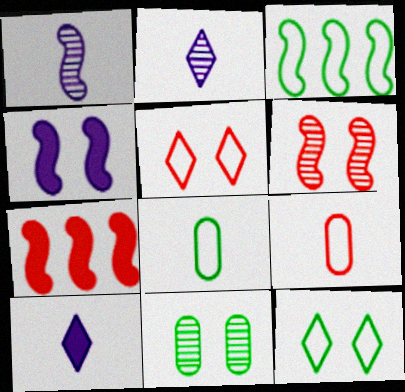[[3, 8, 12], 
[4, 5, 11]]